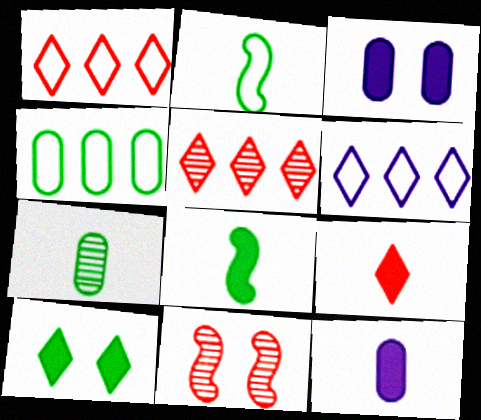[[2, 3, 5], 
[8, 9, 12]]